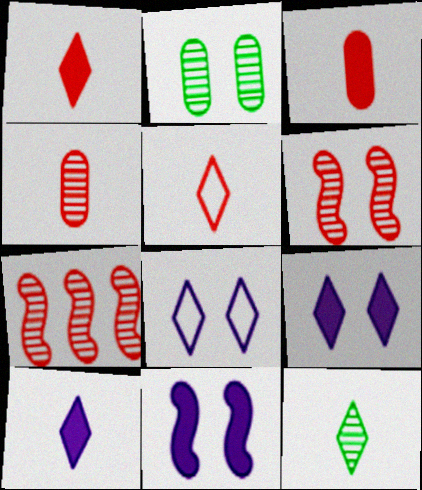[[5, 10, 12]]